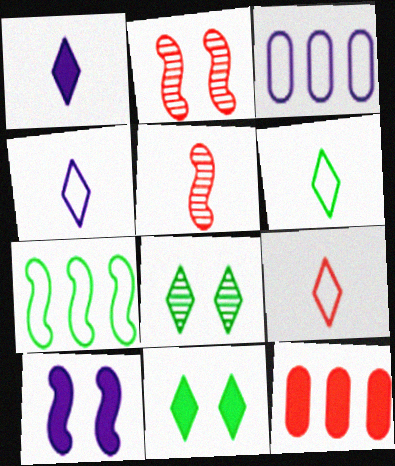[[2, 9, 12], 
[3, 5, 11], 
[4, 6, 9], 
[5, 7, 10]]